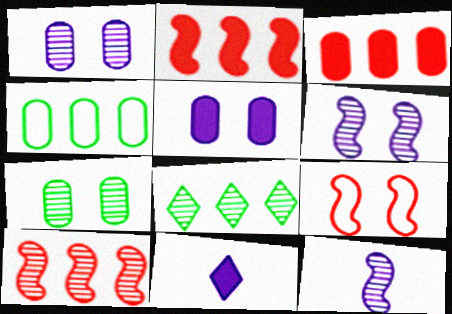[]